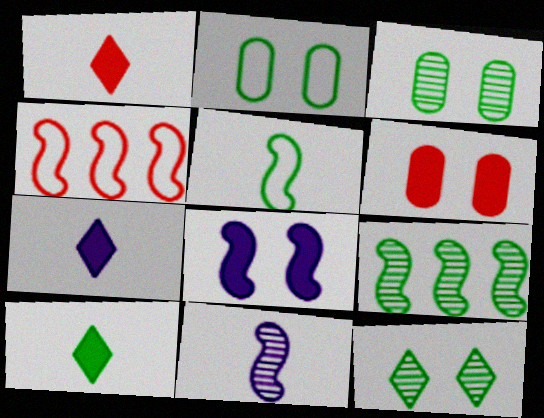[[1, 7, 10], 
[2, 9, 10], 
[3, 4, 7]]